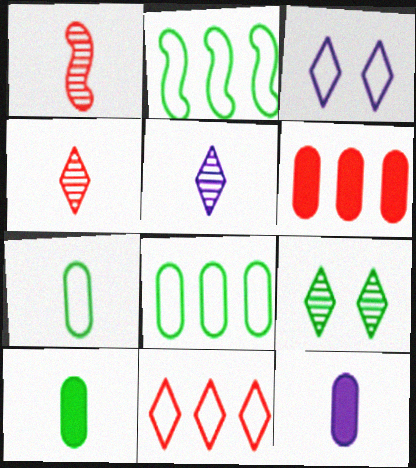[[2, 9, 10]]